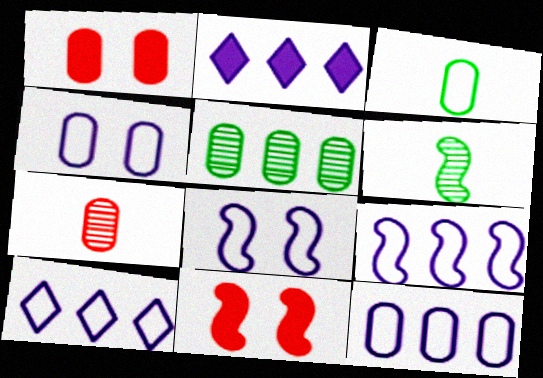[[1, 6, 10], 
[6, 9, 11], 
[9, 10, 12]]